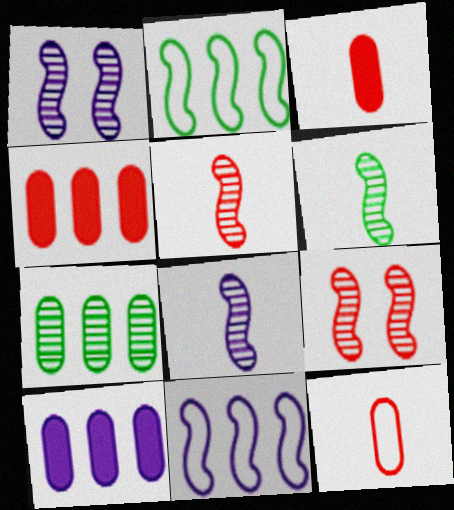[[5, 6, 8]]